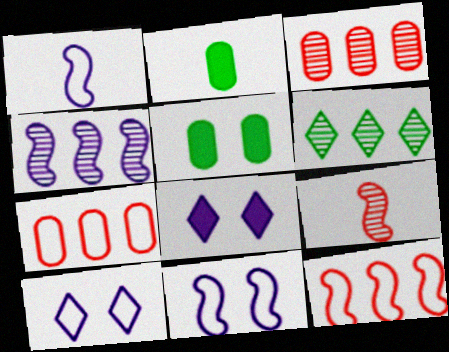[[3, 4, 6]]